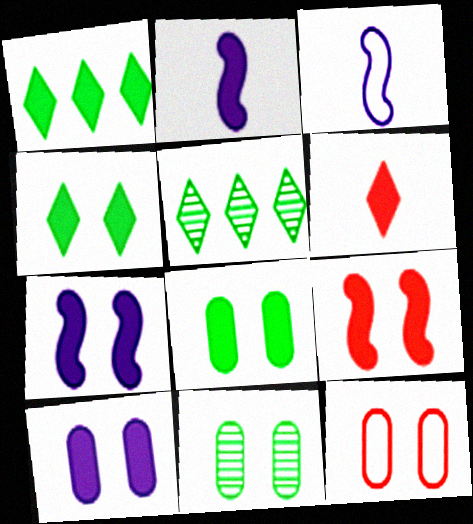[[2, 5, 12], 
[4, 9, 10], 
[10, 11, 12]]